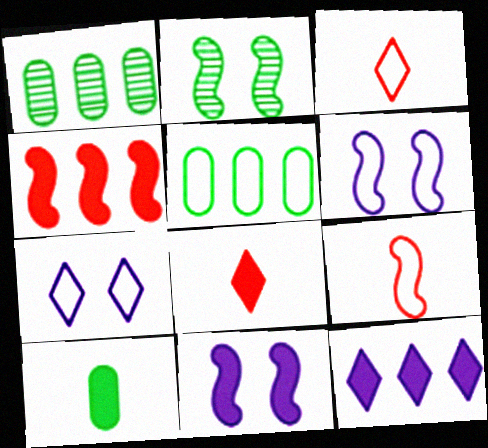[[1, 3, 11], 
[1, 6, 8], 
[3, 5, 6], 
[5, 7, 9]]